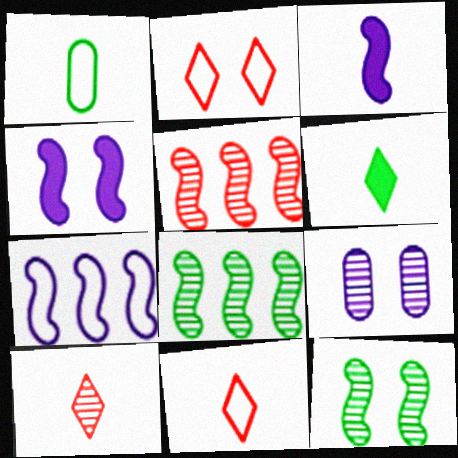[[1, 2, 7], 
[1, 3, 10], 
[8, 9, 10]]